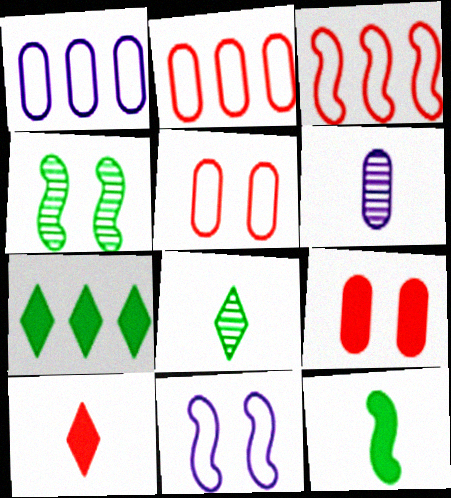[[1, 4, 10]]